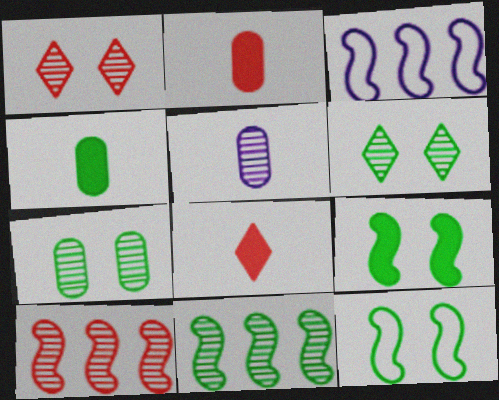[[1, 3, 4], 
[1, 5, 11], 
[2, 3, 6], 
[3, 7, 8], 
[5, 6, 10]]